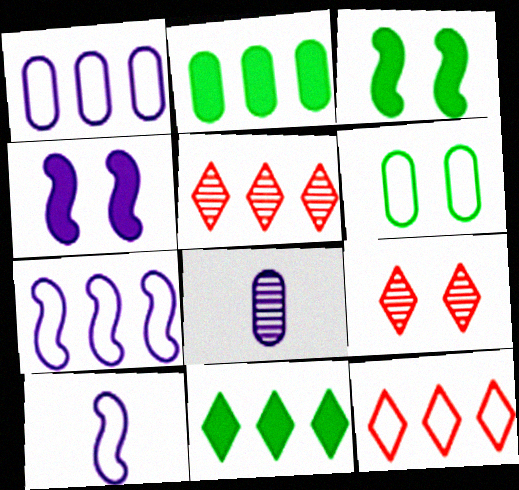[[2, 5, 7], 
[2, 9, 10], 
[3, 8, 12], 
[4, 6, 9], 
[6, 10, 12]]